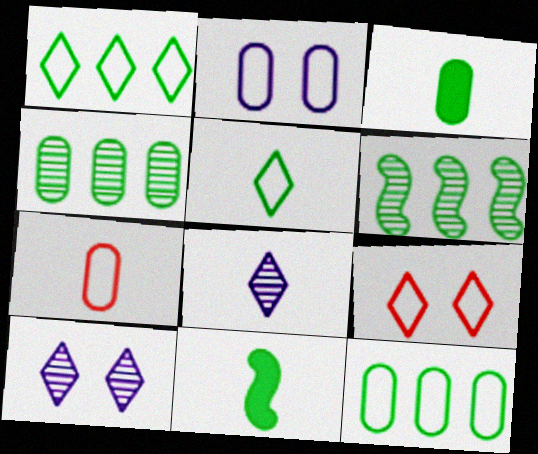[[2, 7, 12], 
[7, 8, 11]]